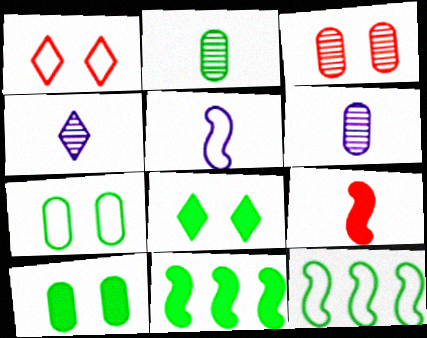[[1, 6, 11], 
[2, 8, 12]]